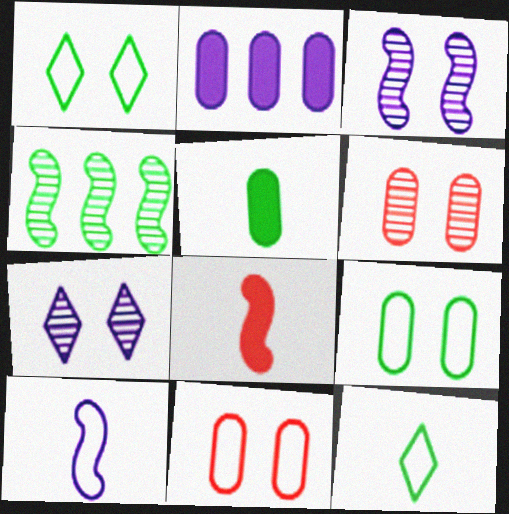[[1, 4, 5], 
[2, 7, 10]]